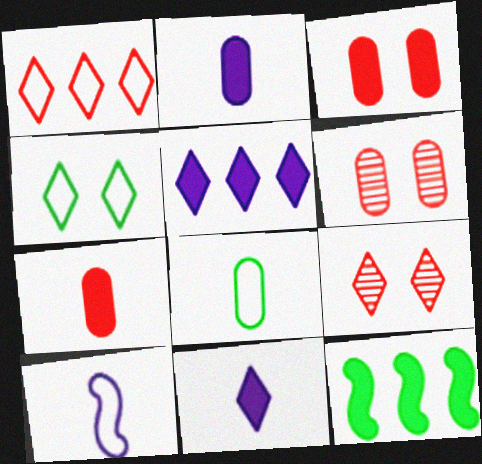[[3, 11, 12]]